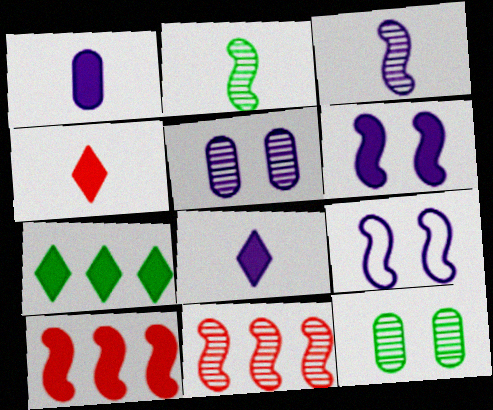[[2, 9, 10]]